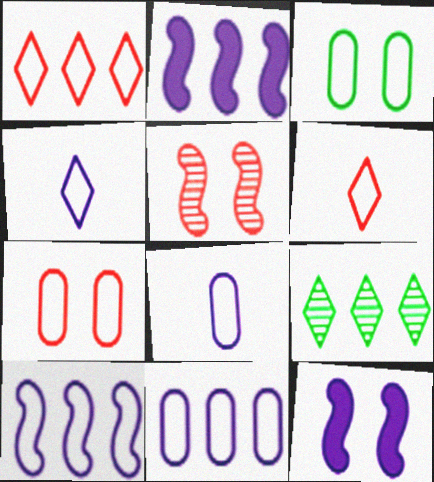[[3, 6, 10]]